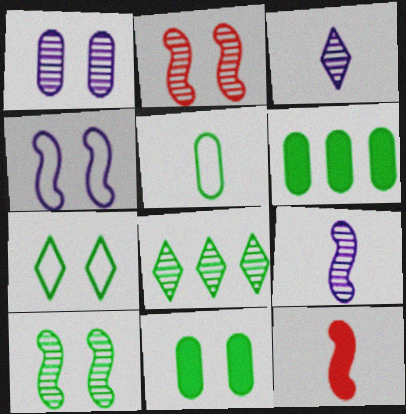[[3, 5, 12], 
[7, 10, 11]]